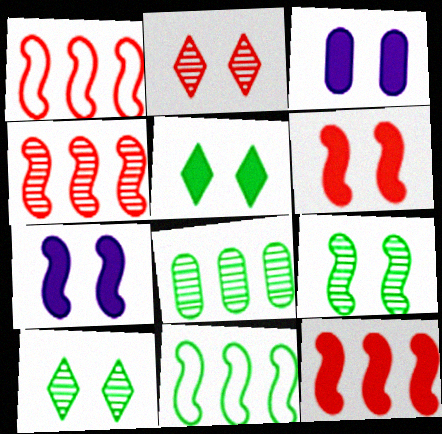[[1, 4, 12], 
[3, 5, 6]]